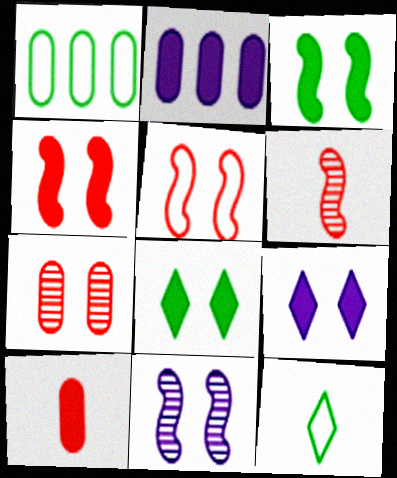[[1, 6, 9], 
[3, 5, 11]]